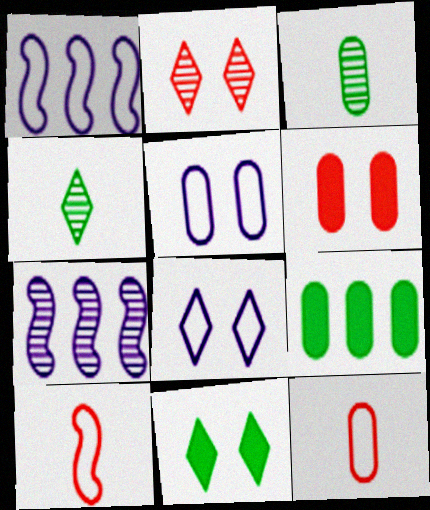[[1, 4, 6], 
[2, 3, 7], 
[2, 8, 11], 
[7, 11, 12]]